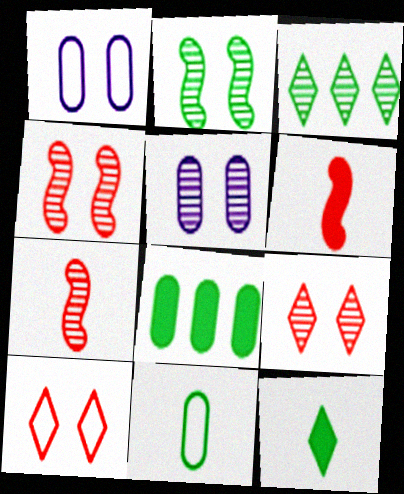[[1, 3, 6], 
[2, 5, 9], 
[3, 5, 7]]